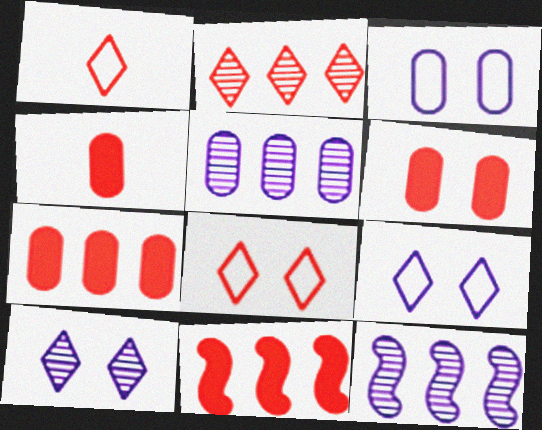[[4, 6, 7]]